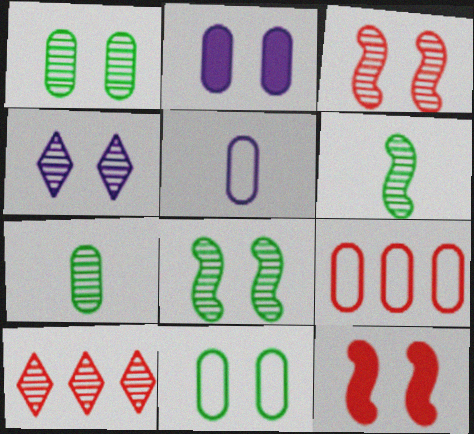[[1, 3, 4], 
[2, 7, 9], 
[4, 11, 12], 
[5, 9, 11]]